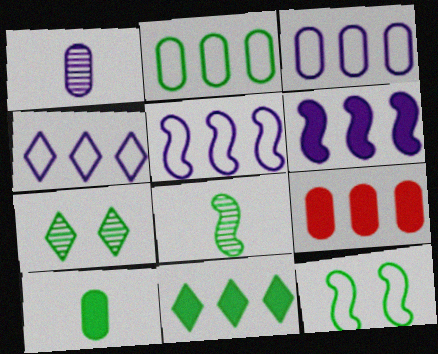[[3, 4, 5], 
[6, 9, 11]]